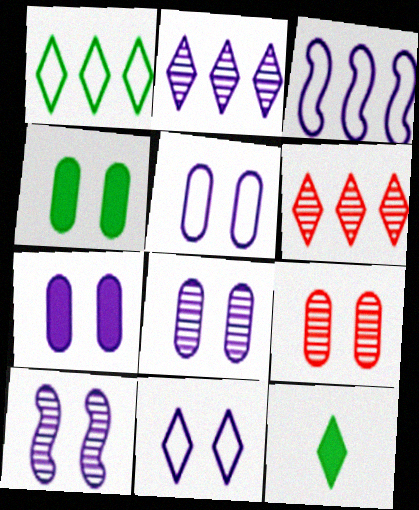[[3, 9, 12], 
[4, 5, 9], 
[5, 7, 8], 
[6, 11, 12], 
[7, 10, 11]]